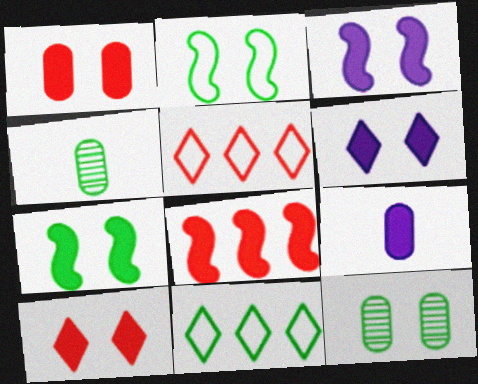[[1, 6, 7], 
[3, 4, 5], 
[4, 7, 11]]